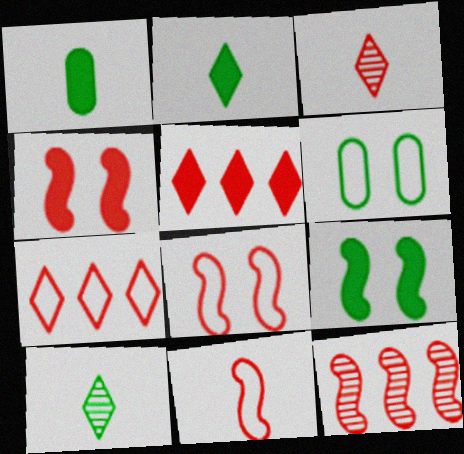[[4, 11, 12]]